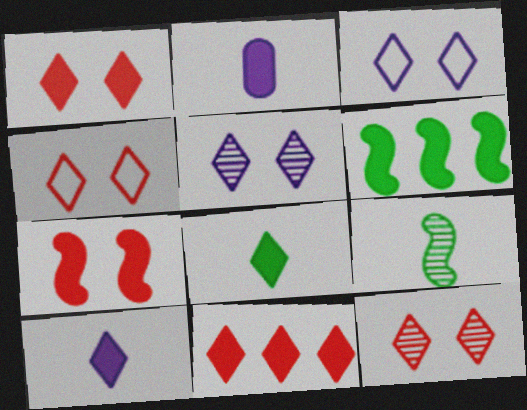[[1, 2, 6], 
[1, 4, 12]]